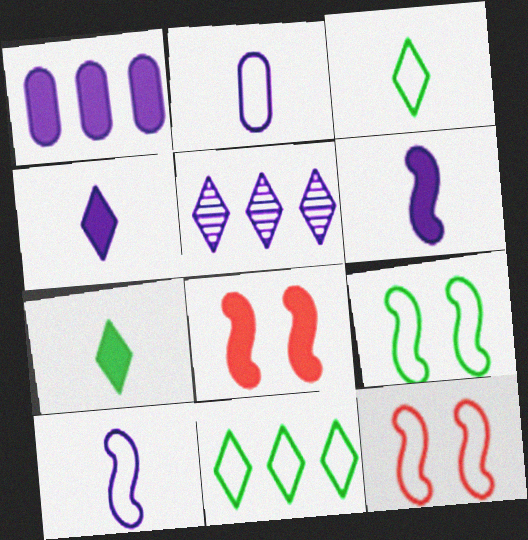[[1, 7, 8], 
[2, 11, 12]]